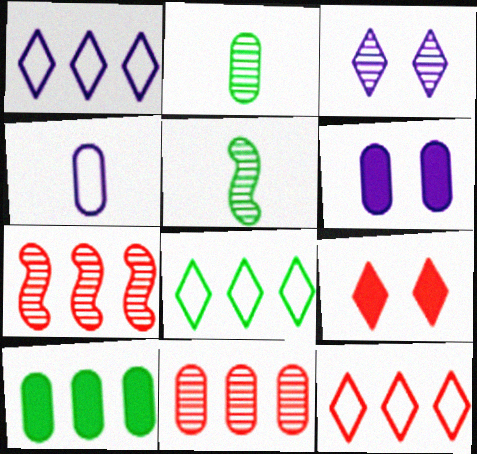[[1, 7, 10], 
[1, 8, 12], 
[2, 3, 7], 
[3, 5, 11], 
[5, 6, 12]]